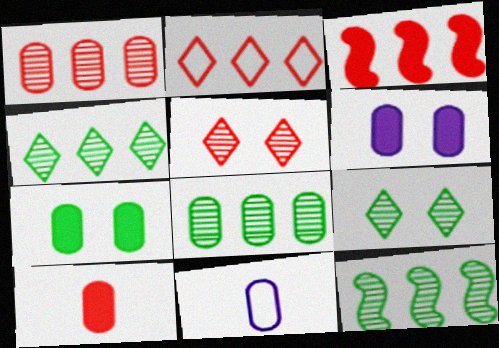[[1, 2, 3], 
[1, 7, 11], 
[3, 9, 11], 
[4, 8, 12]]